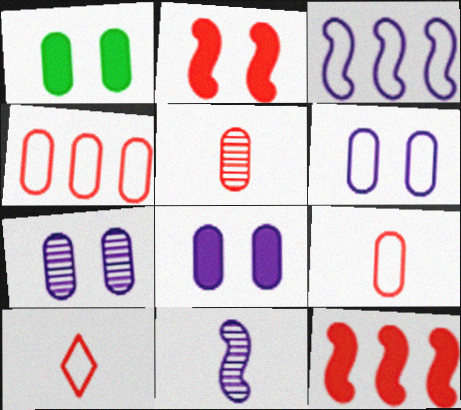[[6, 7, 8]]